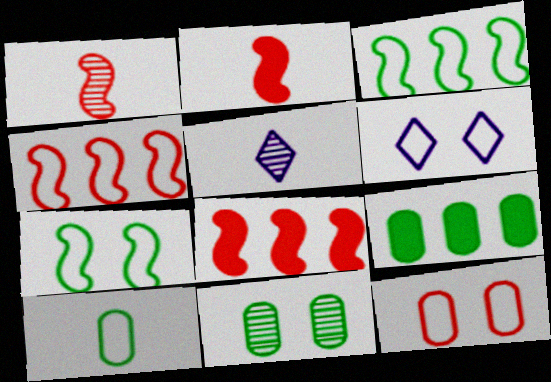[[1, 6, 9], 
[2, 5, 10], 
[4, 6, 10], 
[6, 7, 12], 
[9, 10, 11]]